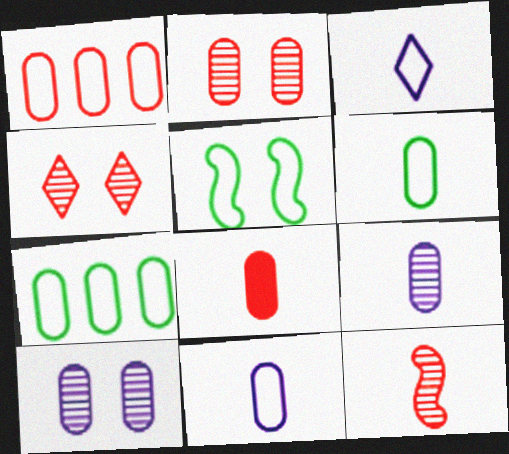[[1, 2, 8], 
[1, 3, 5], 
[6, 8, 9], 
[7, 8, 10]]